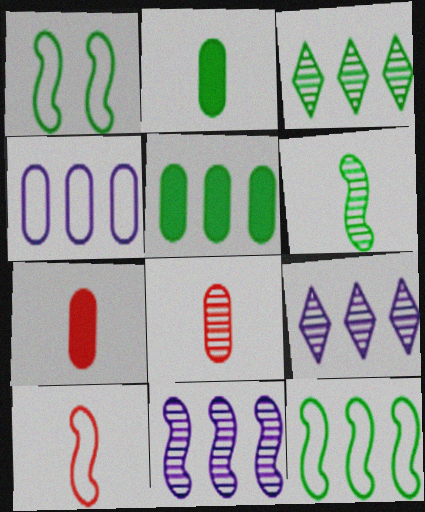[[1, 2, 3], 
[1, 7, 9], 
[3, 5, 12]]